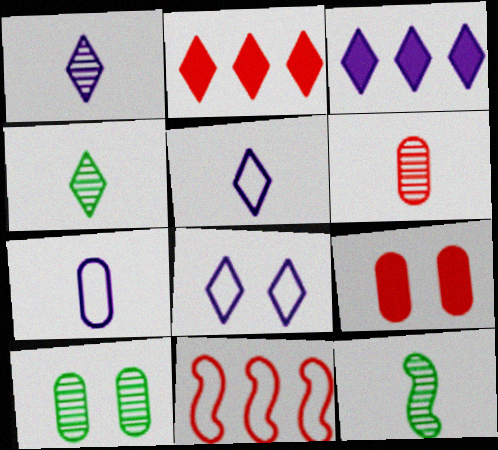[[1, 3, 8], 
[1, 6, 12], 
[2, 4, 8]]